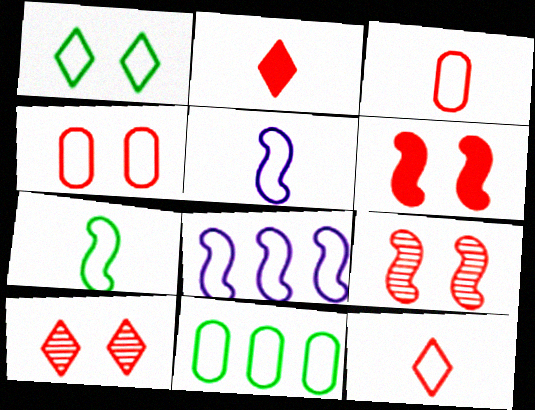[[1, 3, 8], 
[1, 7, 11], 
[4, 6, 10]]